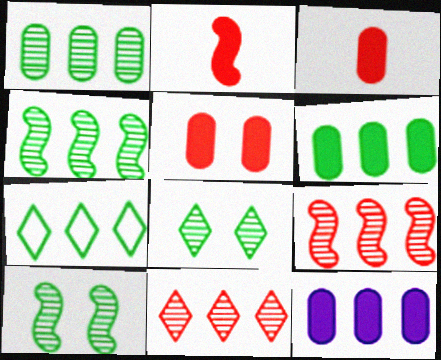[[4, 6, 7], 
[7, 9, 12]]